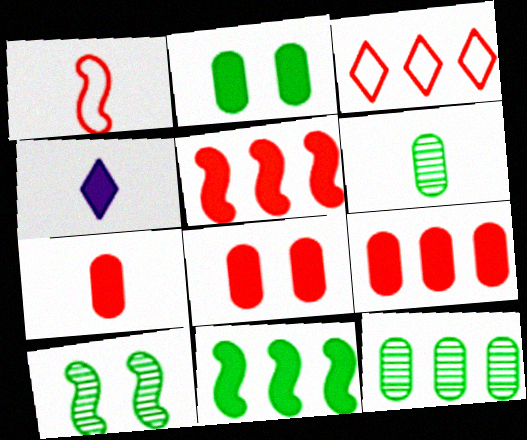[[1, 4, 6], 
[2, 4, 5], 
[4, 8, 11], 
[7, 8, 9]]